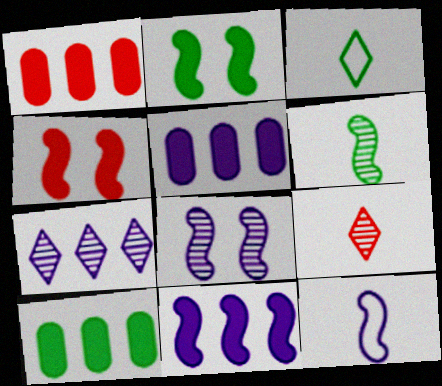[[1, 3, 8], 
[1, 5, 10], 
[8, 11, 12]]